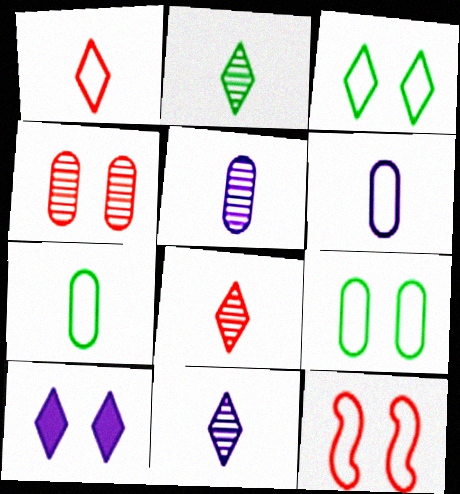[[2, 8, 11]]